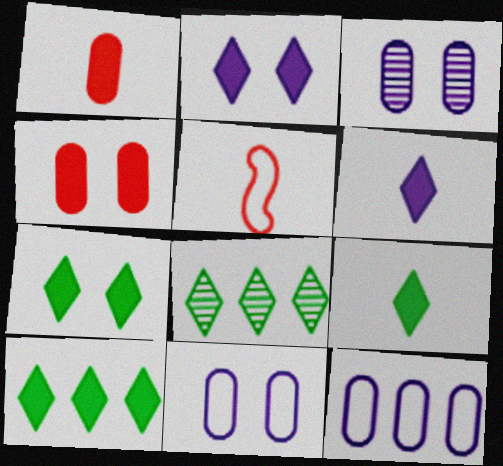[[3, 5, 10], 
[7, 9, 10]]